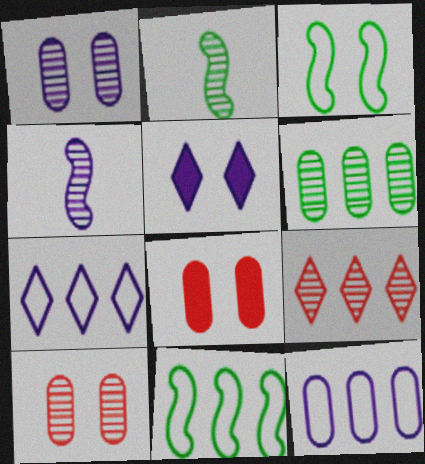[[1, 2, 9], 
[2, 7, 8], 
[3, 5, 10], 
[4, 5, 12]]